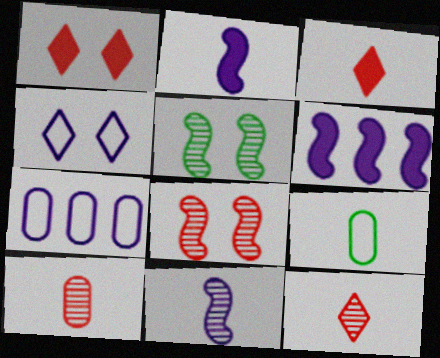[[2, 9, 12], 
[3, 5, 7], 
[3, 9, 11]]